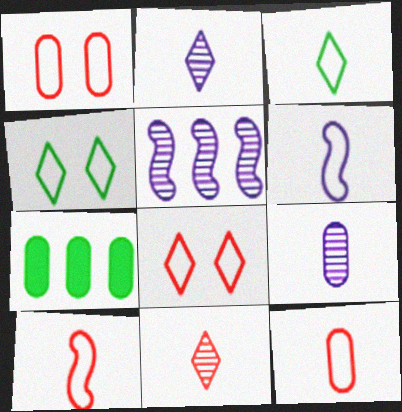[[1, 7, 9], 
[3, 6, 12]]